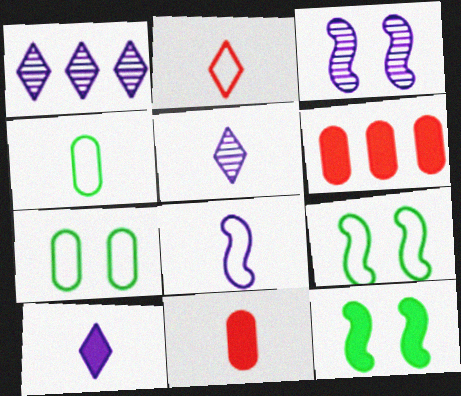[[1, 9, 11], 
[2, 4, 8], 
[5, 6, 9], 
[6, 10, 12]]